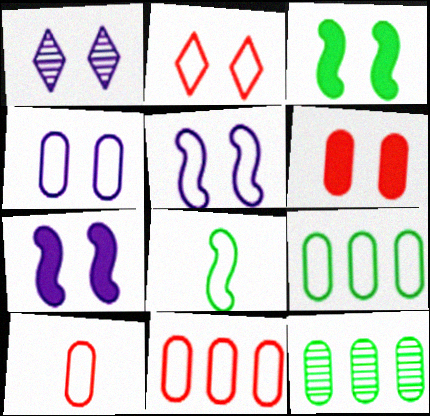[[1, 4, 7], 
[4, 9, 10]]